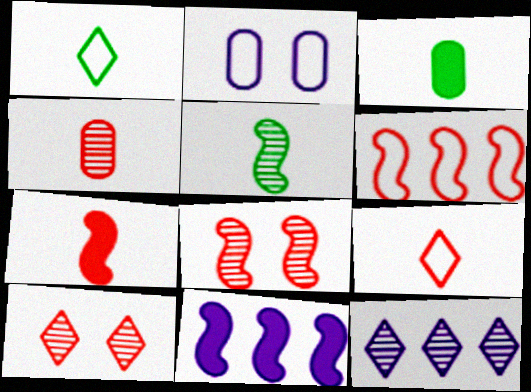[[1, 2, 6], 
[1, 3, 5], 
[4, 7, 9], 
[6, 7, 8]]